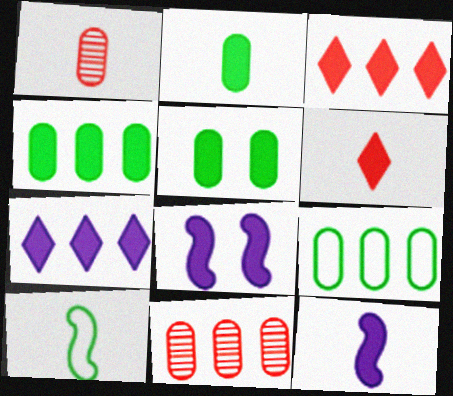[[2, 3, 8], 
[2, 4, 5], 
[2, 6, 12], 
[3, 5, 12], 
[4, 6, 8]]